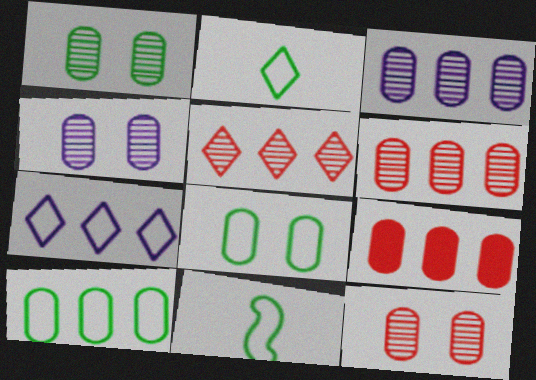[[1, 4, 12], 
[3, 9, 10]]